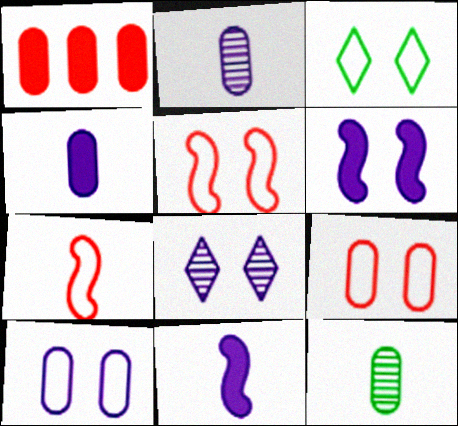[[1, 10, 12], 
[3, 5, 10], 
[6, 8, 10]]